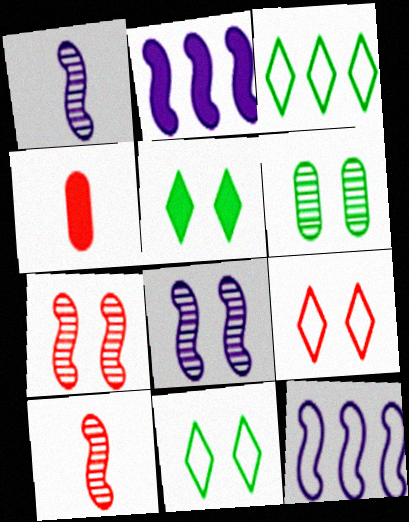[[2, 4, 5], 
[3, 4, 8]]